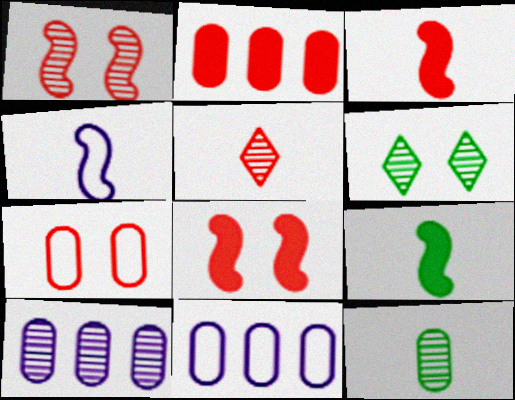[[2, 4, 6], 
[3, 6, 11]]